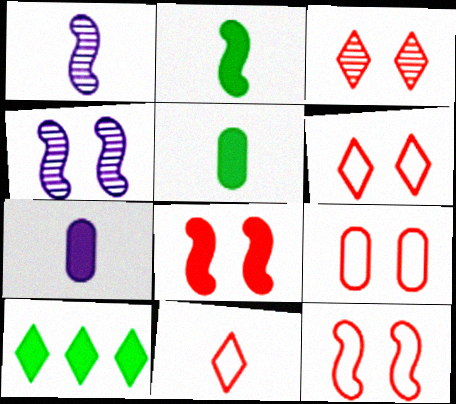[[1, 5, 11], 
[1, 9, 10], 
[3, 8, 9], 
[6, 9, 12], 
[7, 8, 10]]